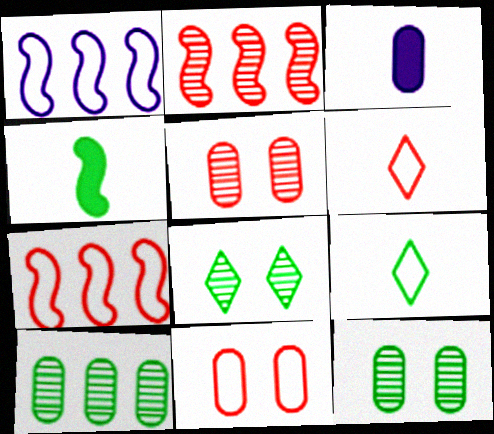[[1, 9, 11], 
[3, 7, 8], 
[3, 10, 11], 
[6, 7, 11]]